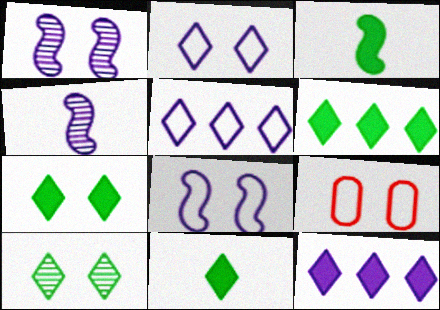[[1, 7, 9], 
[4, 6, 9], 
[6, 7, 11]]